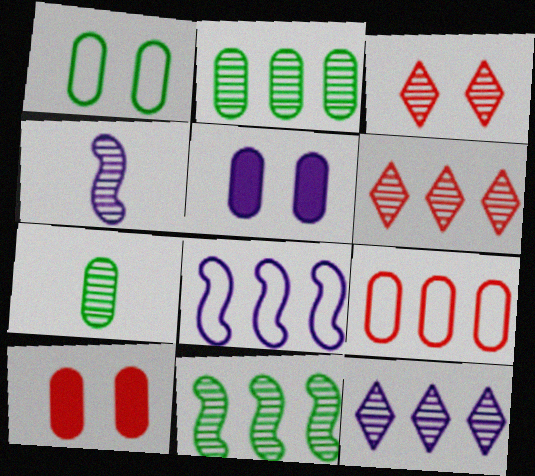[[2, 3, 4], 
[5, 7, 9]]